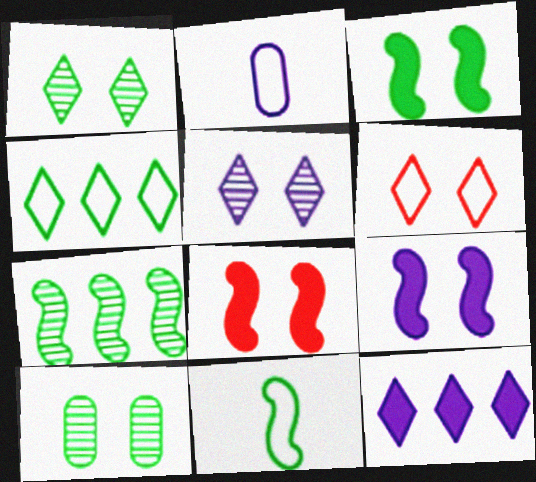[[3, 7, 11], 
[3, 8, 9], 
[6, 9, 10]]